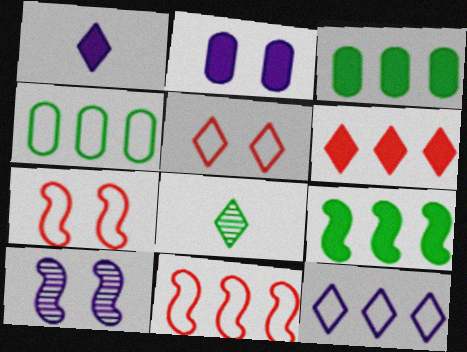[[2, 8, 11], 
[4, 11, 12]]